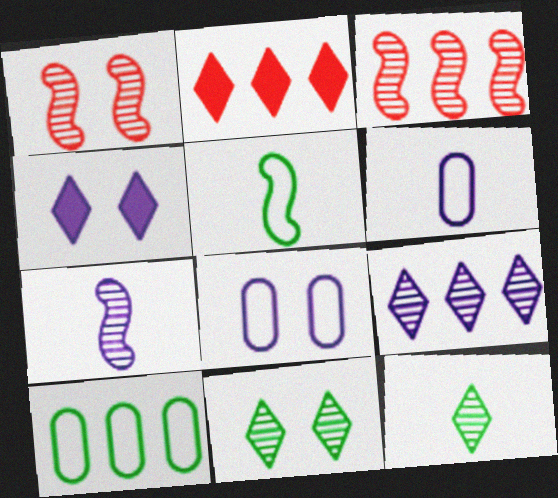[]